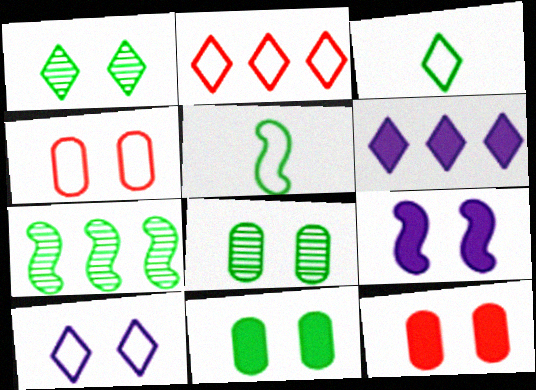[[1, 4, 9], 
[2, 3, 10], 
[3, 7, 11]]